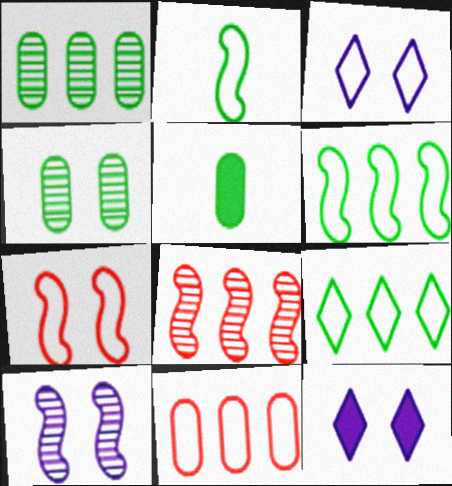[[2, 3, 11], 
[3, 5, 8], 
[4, 7, 12]]